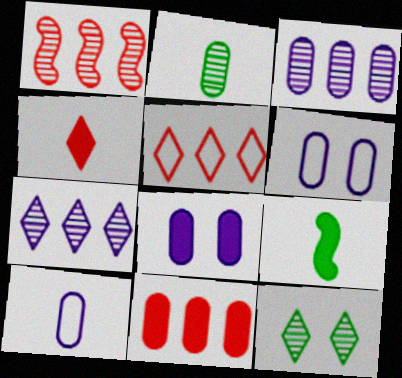[[1, 5, 11], 
[2, 6, 11], 
[3, 8, 10]]